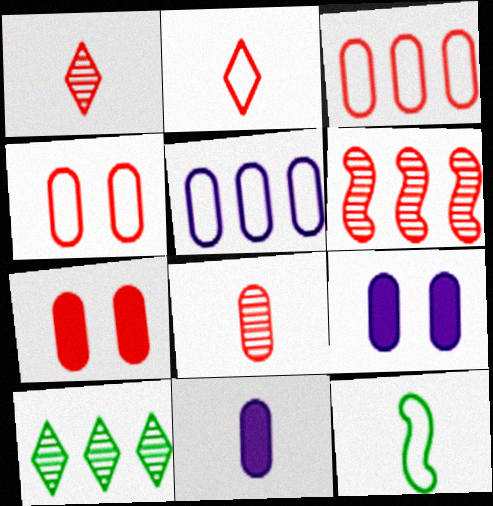[[1, 11, 12], 
[2, 6, 7], 
[3, 7, 8]]